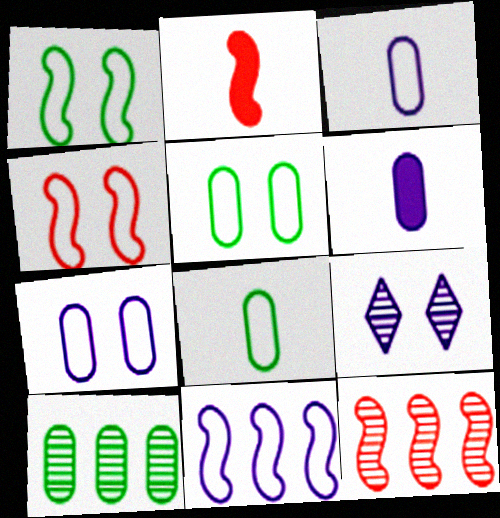[[2, 4, 12], 
[6, 9, 11]]